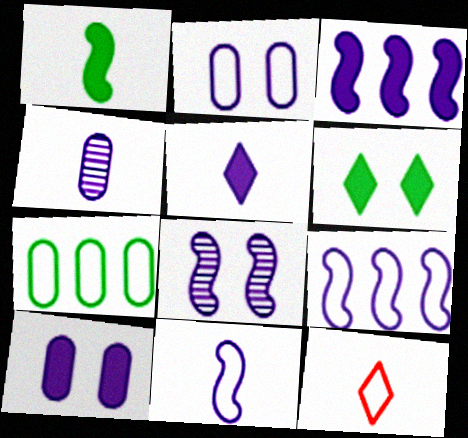[[1, 4, 12], 
[3, 5, 10], 
[3, 8, 11], 
[4, 5, 11]]